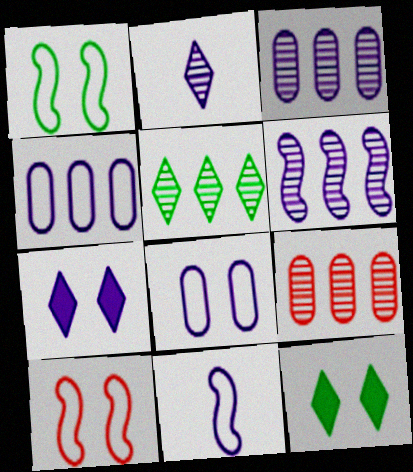[[3, 7, 11], 
[5, 6, 9], 
[9, 11, 12]]